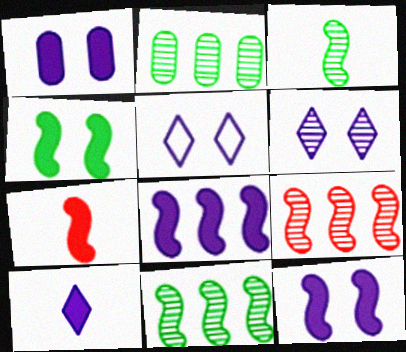[[1, 8, 10], 
[2, 5, 7], 
[4, 7, 8]]